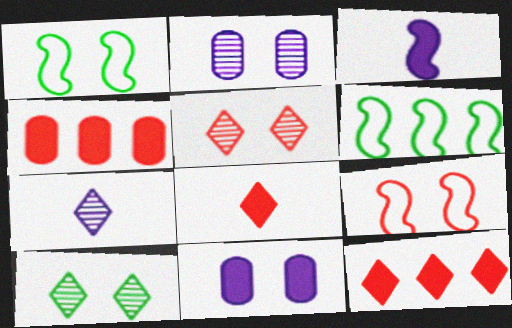[[1, 4, 7], 
[1, 5, 11], 
[2, 6, 8], 
[9, 10, 11]]